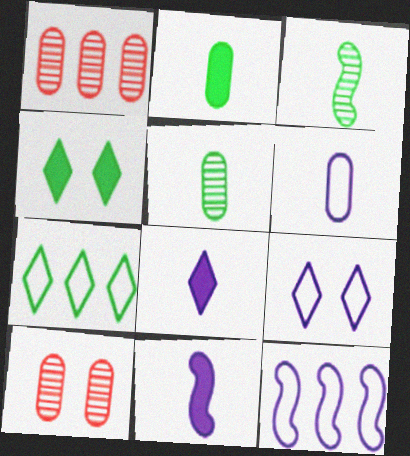[[6, 9, 12], 
[7, 10, 11]]